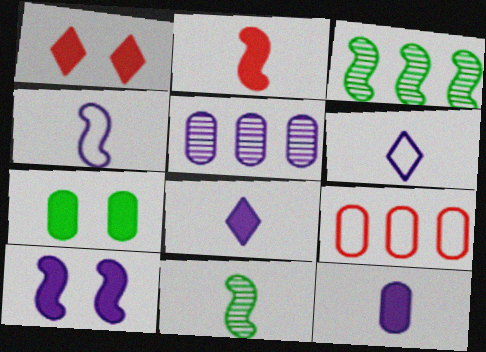[[1, 7, 10], 
[2, 4, 11], 
[5, 6, 10]]